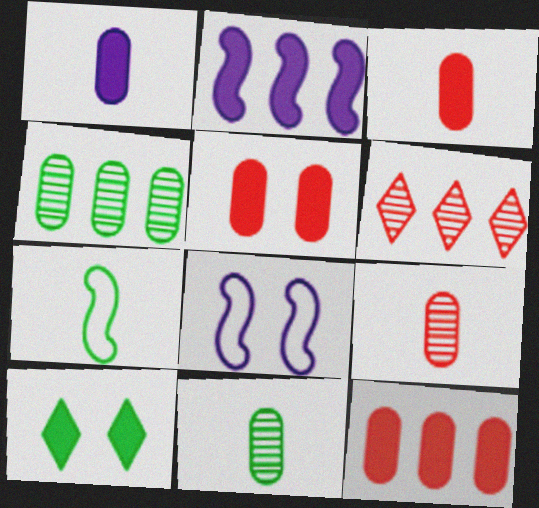[[2, 3, 10], 
[3, 5, 12], 
[4, 7, 10]]